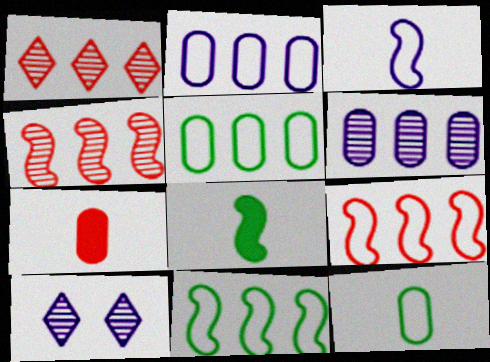[[7, 10, 11]]